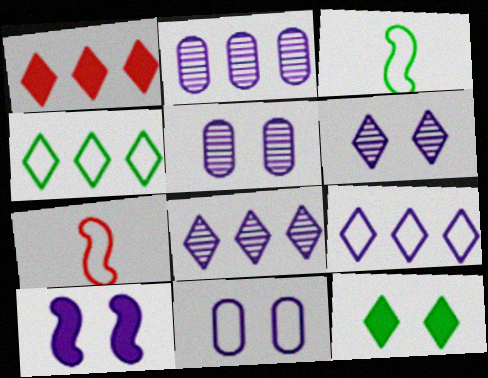[[1, 3, 5], 
[1, 4, 8], 
[2, 7, 12], 
[4, 7, 11], 
[6, 10, 11]]